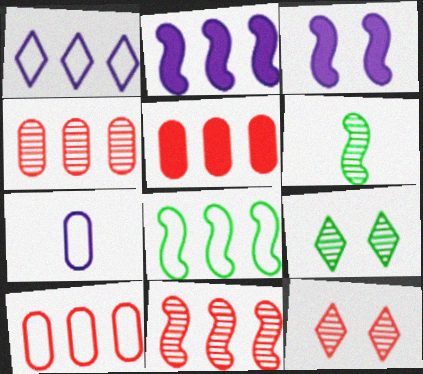[[1, 8, 10], 
[2, 8, 11], 
[4, 5, 10]]